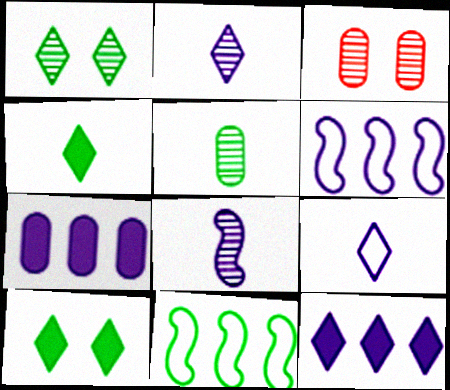[[3, 4, 6], 
[5, 10, 11]]